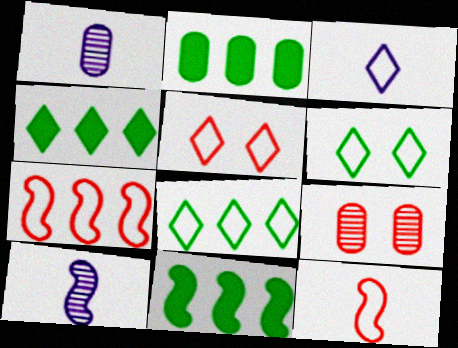[[1, 5, 11], 
[2, 4, 11], 
[2, 5, 10], 
[3, 5, 8], 
[3, 9, 11]]